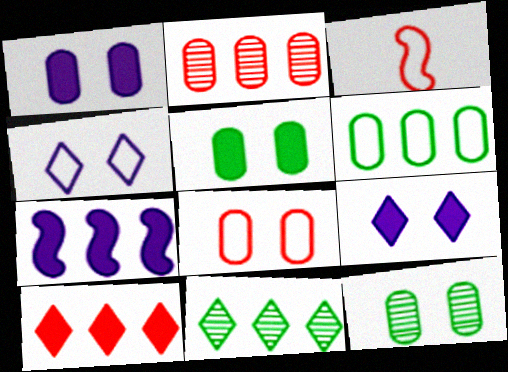[[1, 3, 11], 
[1, 8, 12], 
[3, 4, 6]]